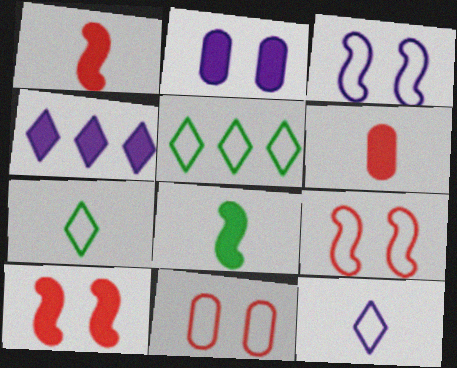[]